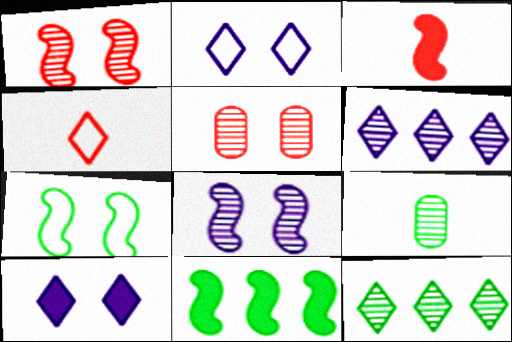[[1, 6, 9], 
[4, 10, 12], 
[5, 7, 10]]